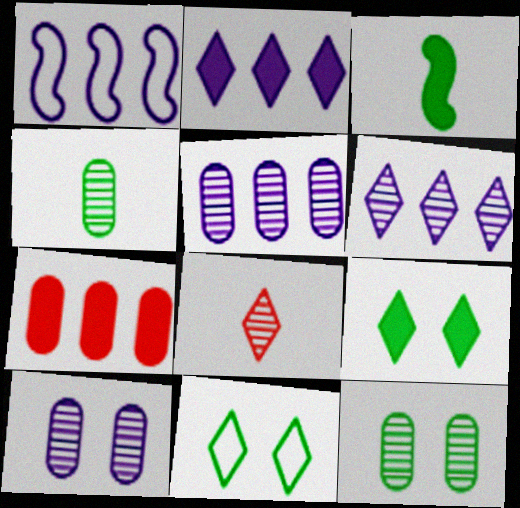[[1, 2, 5], 
[2, 8, 11]]